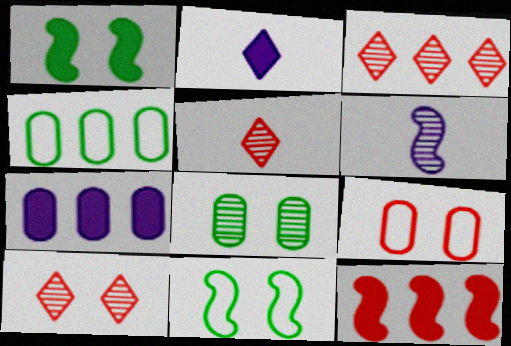[[3, 5, 10], 
[3, 6, 8], 
[5, 7, 11], 
[5, 9, 12], 
[6, 11, 12]]